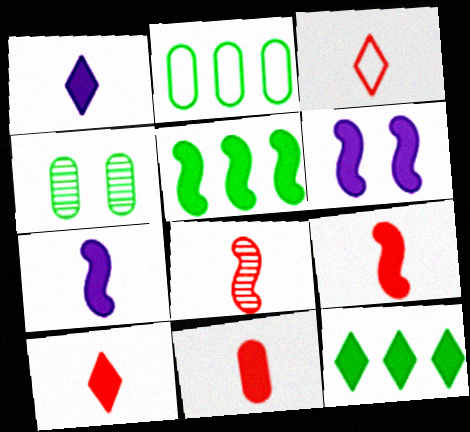[[3, 8, 11], 
[5, 6, 9], 
[6, 11, 12], 
[9, 10, 11]]